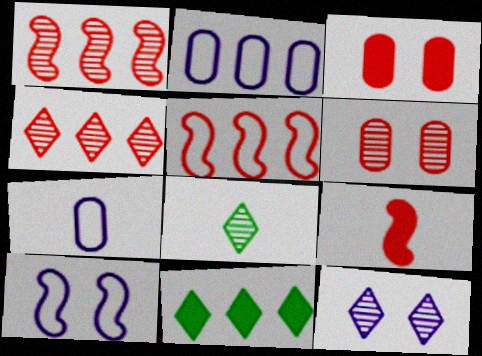[[1, 2, 11], 
[4, 8, 12], 
[7, 8, 9]]